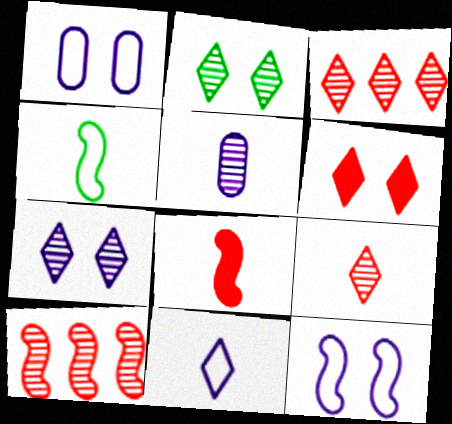[[2, 5, 10]]